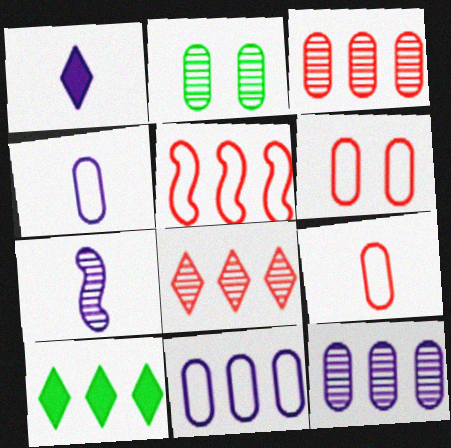[[1, 2, 5], 
[1, 4, 7], 
[2, 7, 8], 
[5, 10, 12], 
[6, 7, 10]]